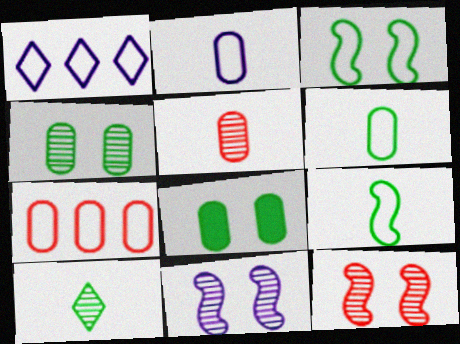[]